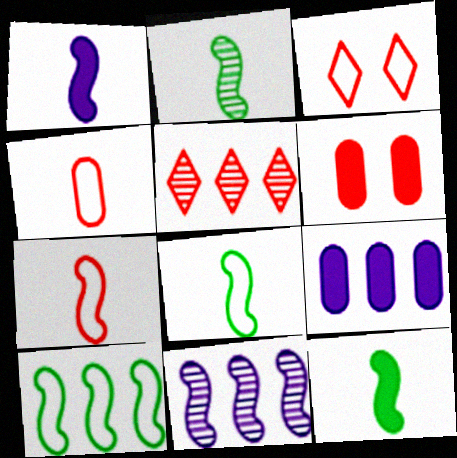[[1, 2, 7], 
[2, 3, 9], 
[2, 8, 12], 
[5, 6, 7], 
[5, 9, 10]]